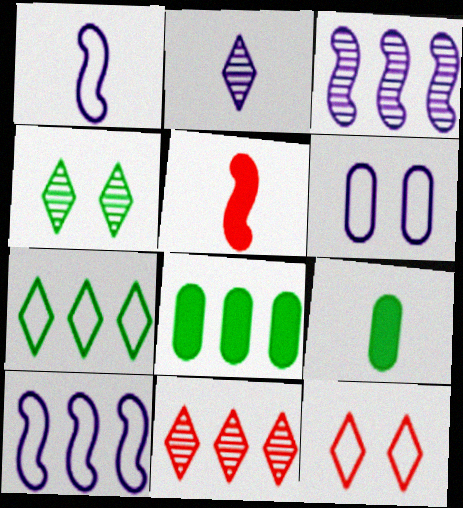[[2, 4, 11], 
[3, 9, 12], 
[8, 10, 11]]